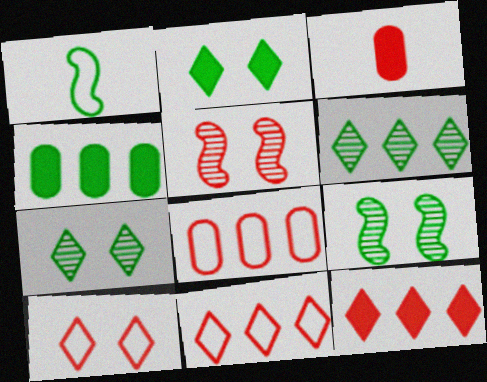[[1, 4, 7], 
[3, 5, 11]]